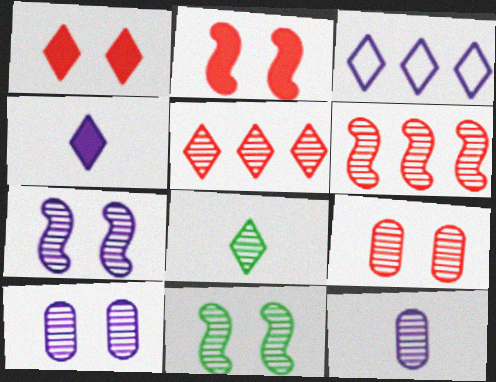[[1, 3, 8], 
[5, 11, 12], 
[6, 8, 10]]